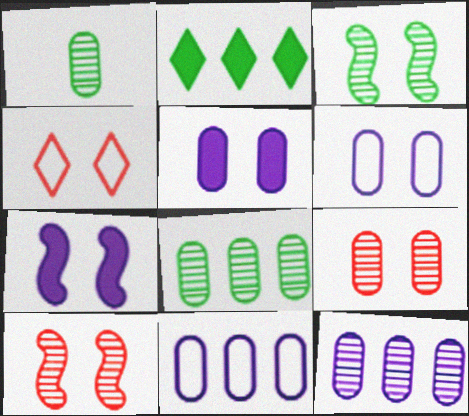[[1, 9, 12], 
[3, 4, 5]]